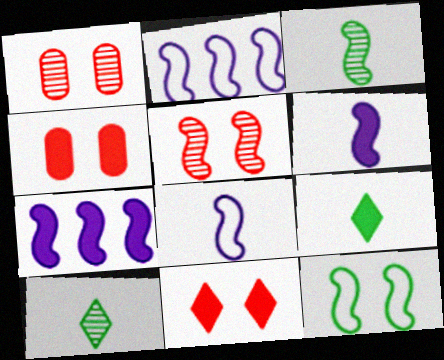[[1, 2, 9], 
[2, 4, 10], 
[4, 7, 9]]